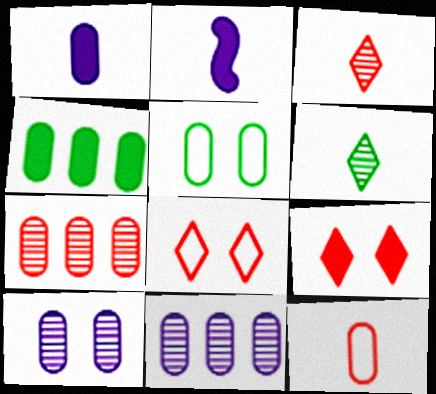[[1, 5, 7], 
[2, 4, 9], 
[2, 6, 12], 
[4, 10, 12]]